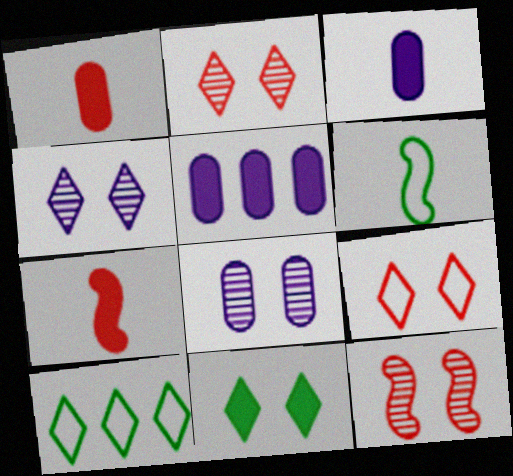[[2, 5, 6], 
[3, 10, 12], 
[4, 9, 11], 
[5, 7, 11], 
[7, 8, 10]]